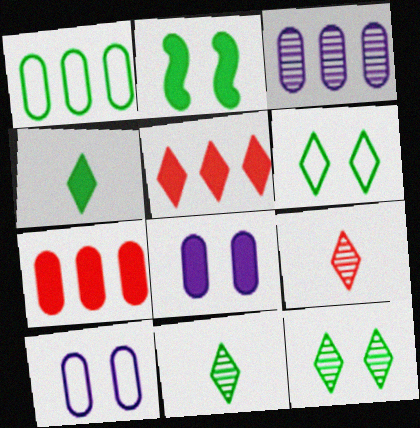[[1, 2, 11], 
[1, 3, 7]]